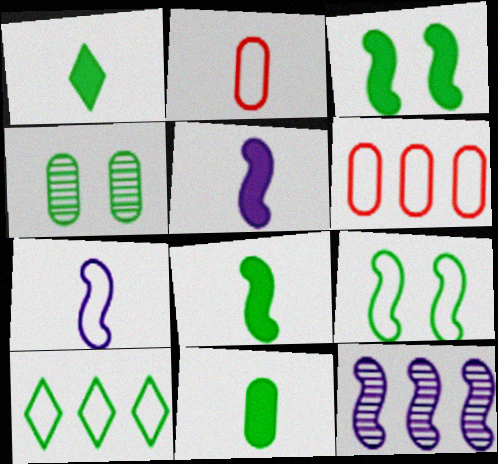[[1, 8, 11], 
[4, 8, 10]]